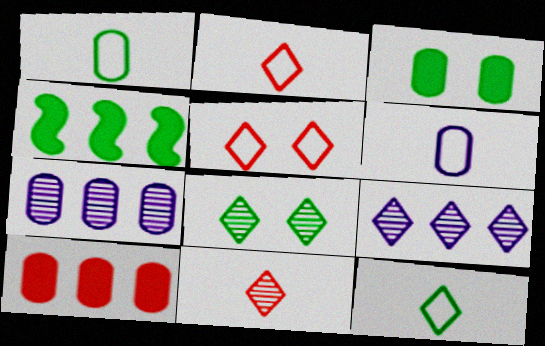[[1, 4, 8], 
[8, 9, 11]]